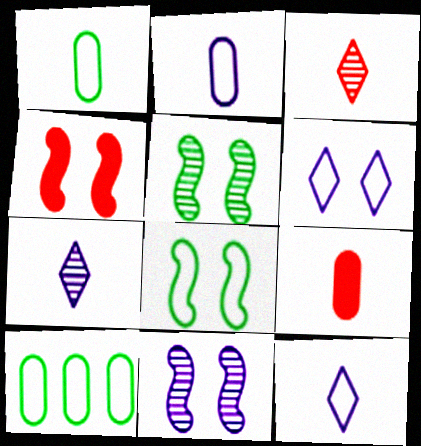[[4, 7, 10], 
[4, 8, 11]]